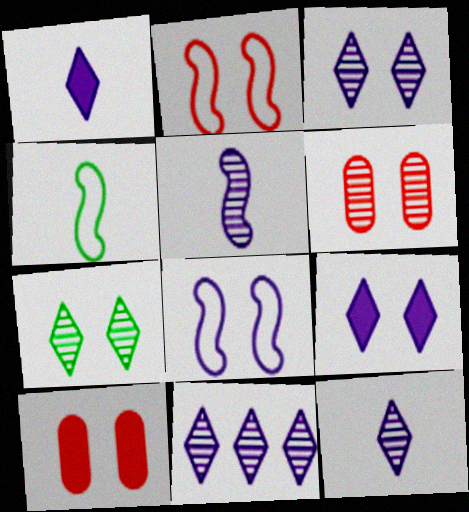[[3, 11, 12], 
[4, 10, 11], 
[7, 8, 10]]